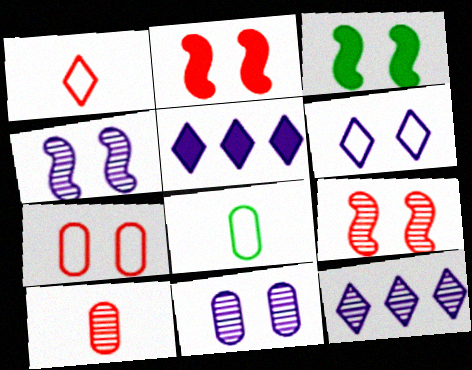[[2, 8, 12], 
[5, 8, 9]]